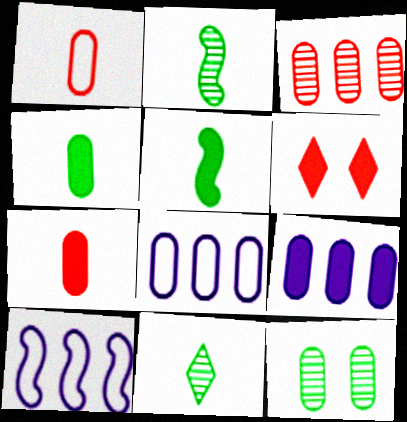[[1, 9, 12], 
[2, 6, 8], 
[5, 6, 9], 
[7, 8, 12]]